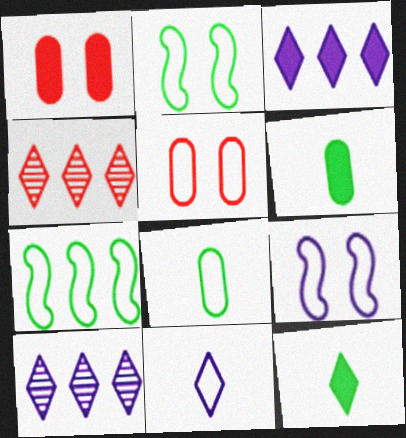[[4, 6, 9], 
[5, 7, 11]]